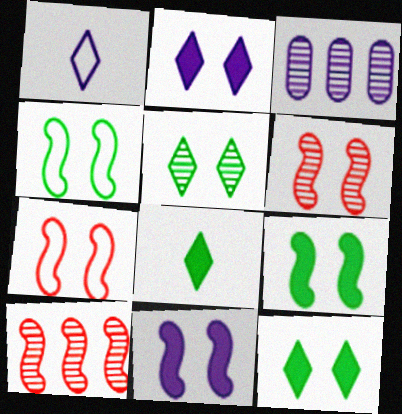[[1, 3, 11], 
[3, 7, 8], 
[4, 6, 11]]